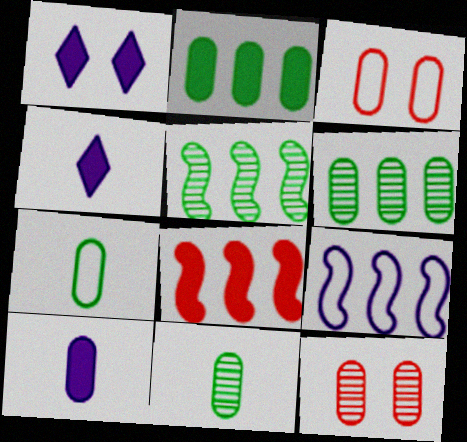[[3, 4, 5], 
[3, 6, 10], 
[5, 8, 9]]